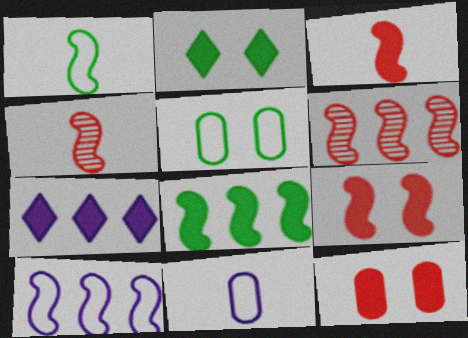[[2, 6, 11], 
[4, 5, 7], 
[6, 8, 10]]